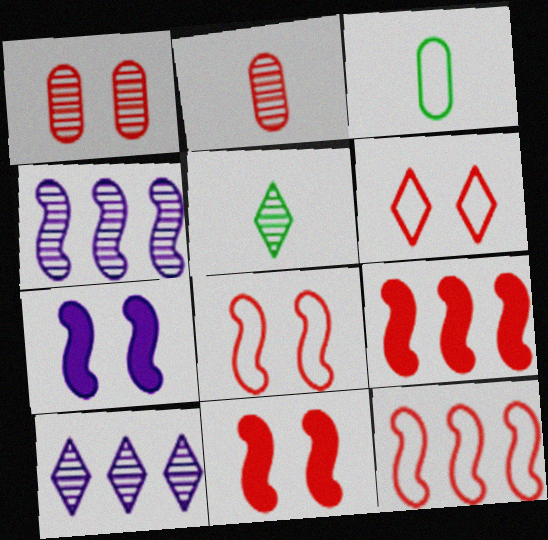[[1, 4, 5], 
[1, 6, 11], 
[2, 6, 9], 
[3, 10, 11]]